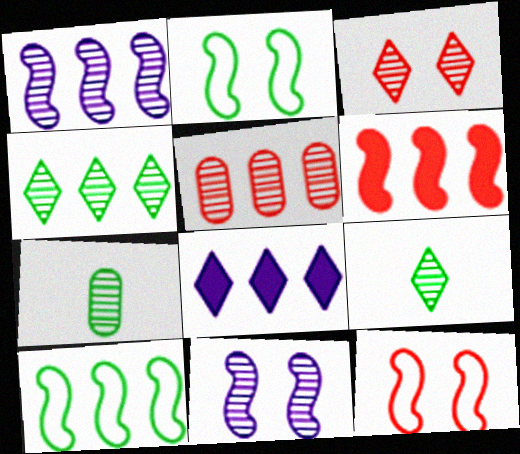[[1, 3, 7], 
[1, 4, 5], 
[1, 6, 10], 
[5, 8, 10], 
[5, 9, 11], 
[7, 8, 12]]